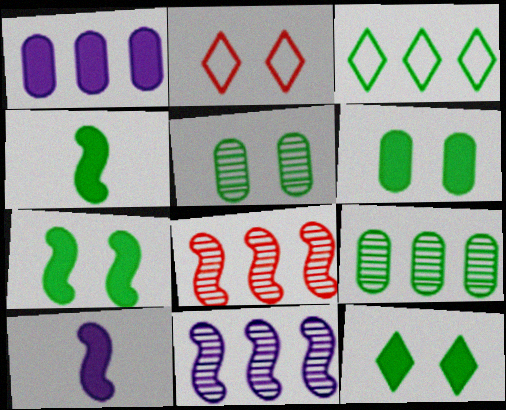[[1, 3, 8], 
[2, 9, 10], 
[3, 4, 5], 
[6, 7, 12]]